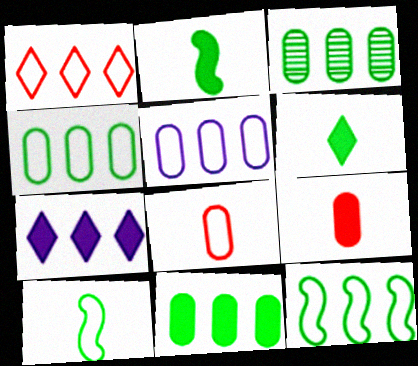[[1, 5, 12], 
[3, 4, 11]]